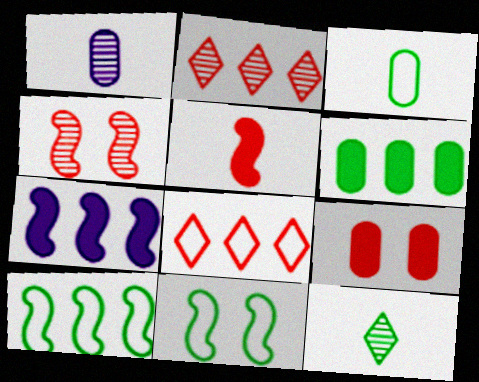[[6, 11, 12]]